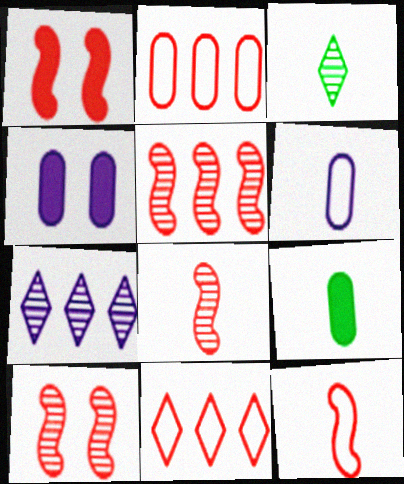[[1, 5, 12], 
[5, 8, 10]]